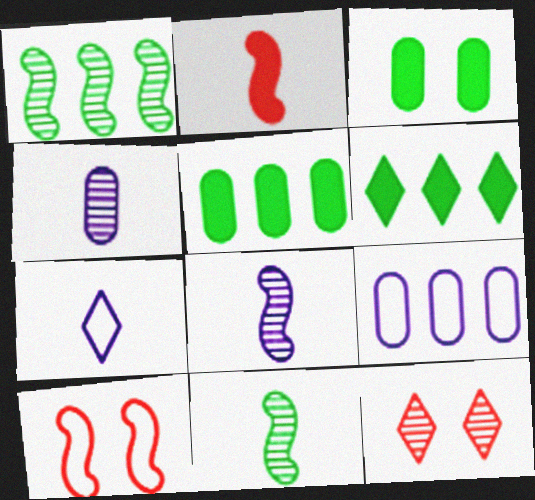[[1, 4, 12], 
[4, 6, 10], 
[6, 7, 12]]